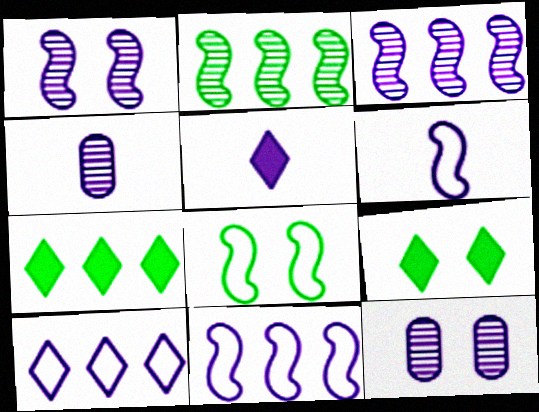[[4, 5, 6], 
[5, 11, 12]]